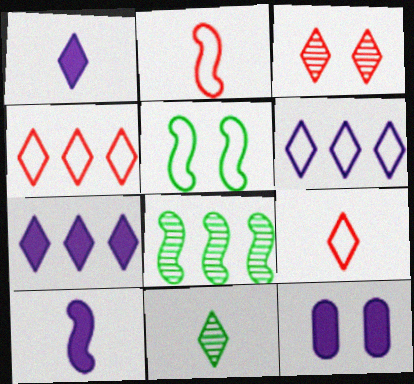[[1, 9, 11], 
[3, 5, 12], 
[7, 10, 12], 
[8, 9, 12]]